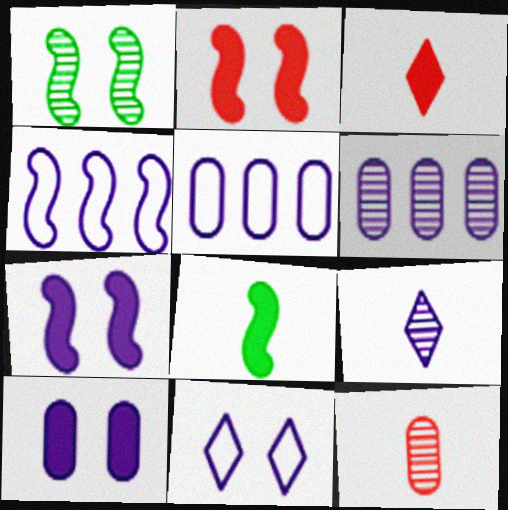[[1, 3, 5], 
[4, 9, 10], 
[5, 7, 9]]